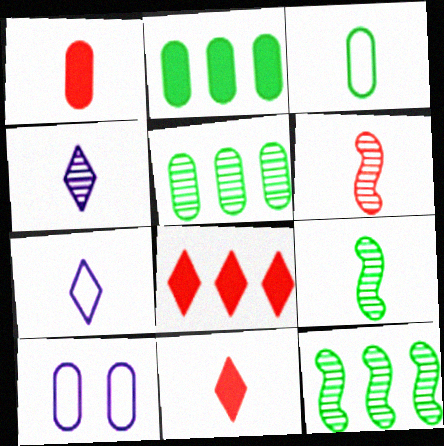[[1, 5, 10], 
[1, 7, 9], 
[8, 9, 10], 
[10, 11, 12]]